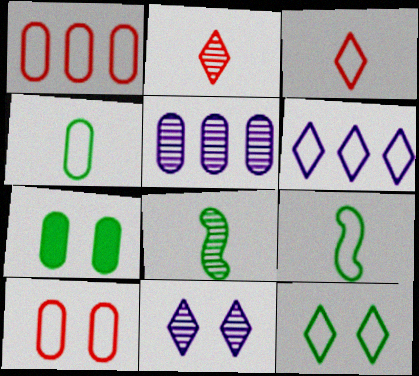[[3, 6, 12], 
[6, 9, 10]]